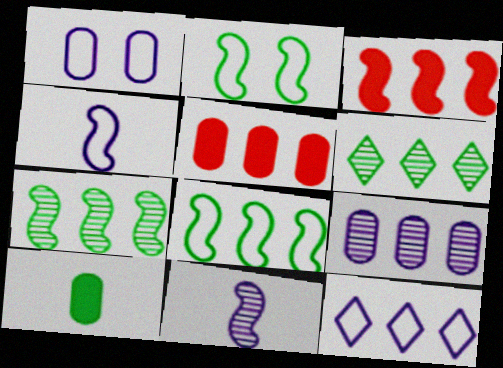[[1, 4, 12], 
[2, 3, 11], 
[2, 6, 10], 
[5, 7, 12]]